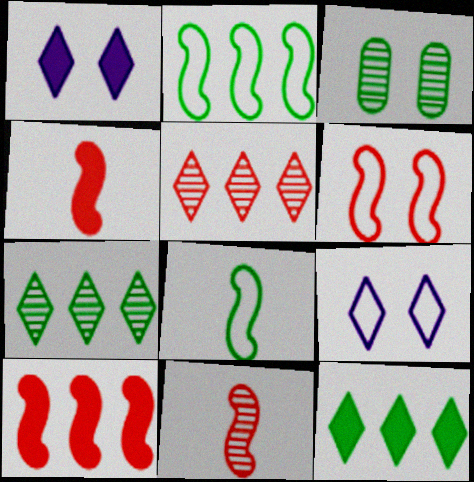[[1, 3, 6], 
[3, 8, 12], 
[6, 10, 11]]